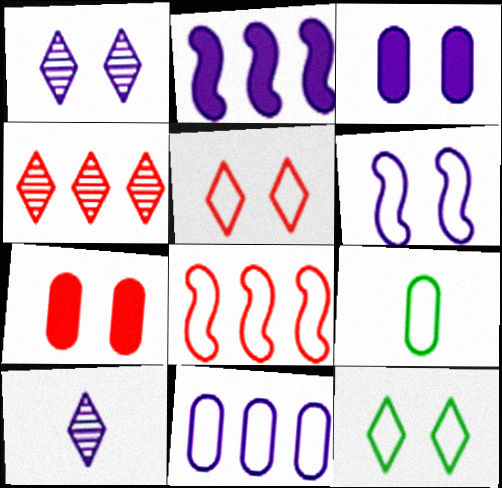[[1, 3, 6]]